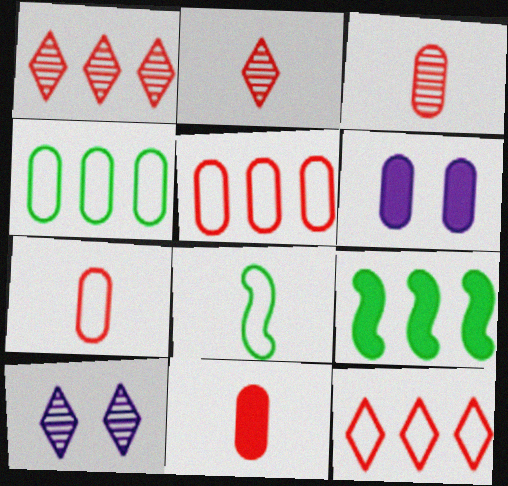[[1, 6, 8], 
[3, 4, 6], 
[3, 7, 11], 
[7, 9, 10]]